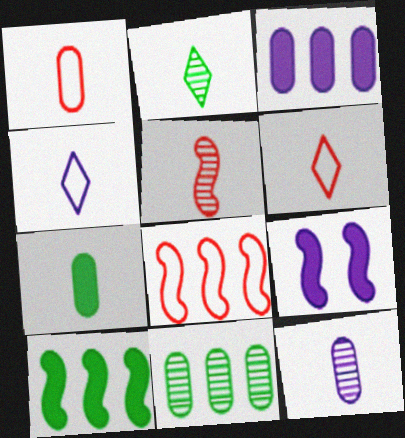[[1, 7, 12], 
[2, 5, 12], 
[4, 5, 7], 
[6, 9, 11]]